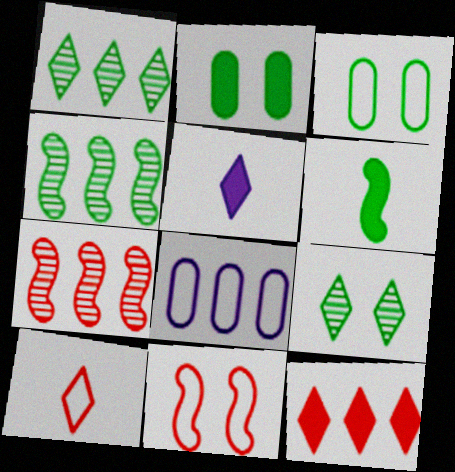[[1, 3, 6], 
[3, 5, 7], 
[4, 8, 12]]